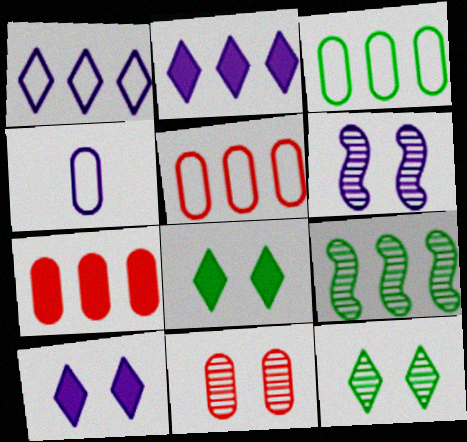[[1, 7, 9], 
[2, 4, 6], 
[2, 5, 9], 
[6, 11, 12]]